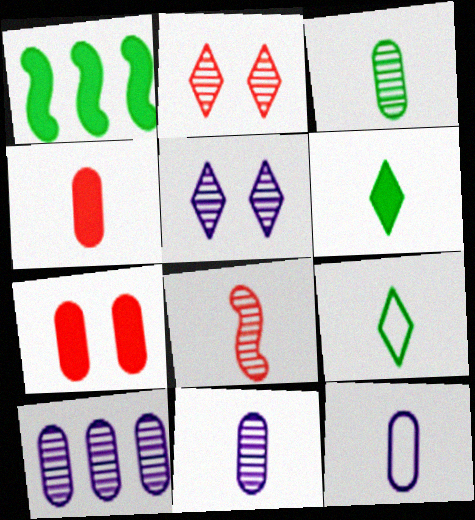[[1, 2, 12], 
[3, 4, 12], 
[6, 8, 12]]